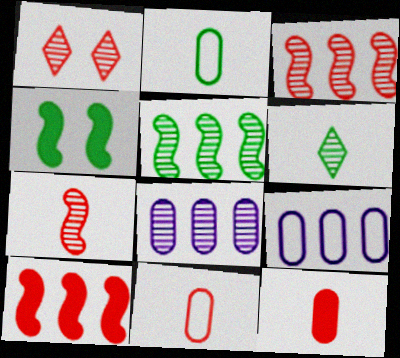[[1, 10, 11]]